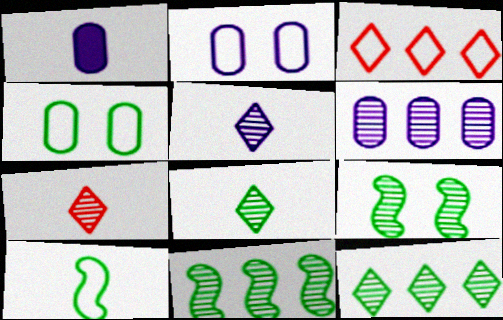[[1, 2, 6], 
[1, 3, 9], 
[1, 7, 10], 
[2, 3, 10], 
[5, 7, 8], 
[6, 7, 9]]